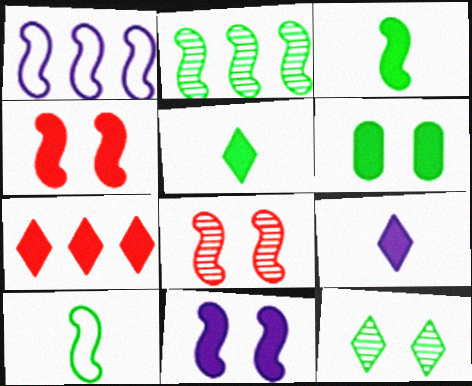[[1, 3, 8]]